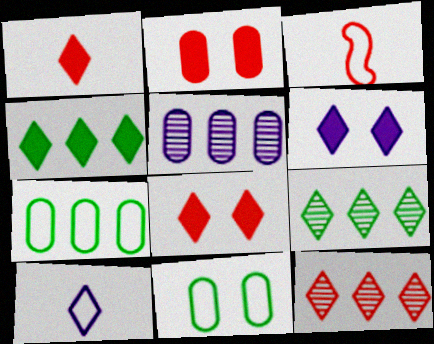[[1, 4, 6], 
[2, 3, 12], 
[8, 9, 10]]